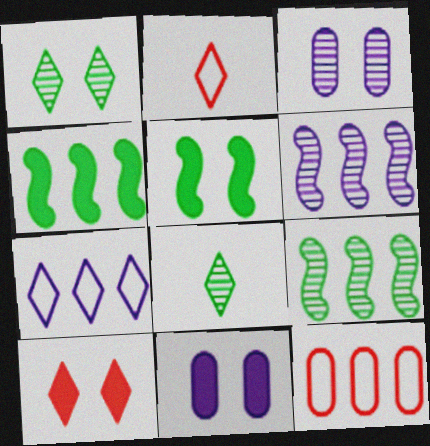[[2, 3, 4], 
[2, 9, 11], 
[5, 10, 11], 
[7, 8, 10]]